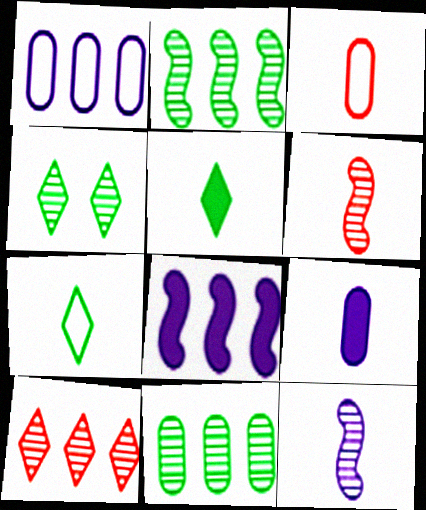[[3, 4, 8], 
[3, 5, 12], 
[6, 7, 9]]